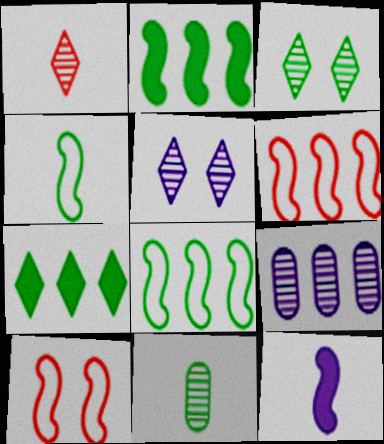[[6, 7, 9]]